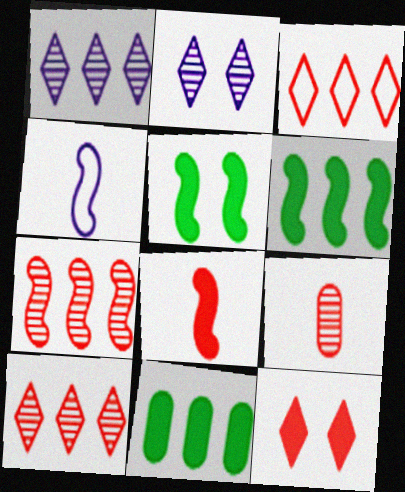[[4, 5, 7]]